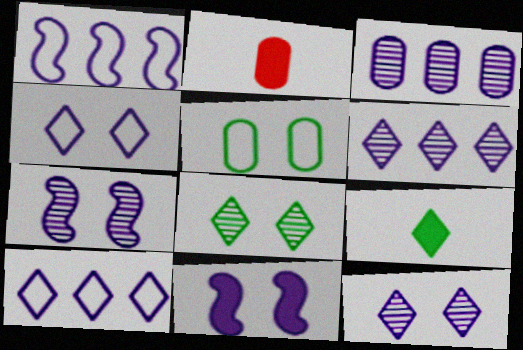[[1, 2, 8], 
[2, 3, 5]]